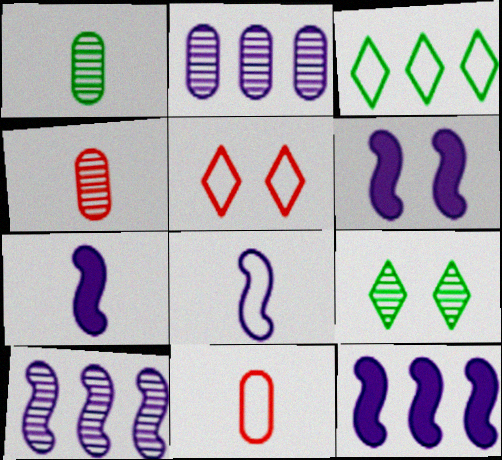[[1, 5, 12], 
[3, 4, 6], 
[4, 9, 10], 
[6, 7, 12], 
[6, 8, 10], 
[9, 11, 12]]